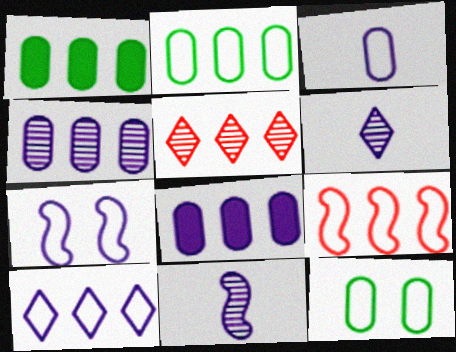[[2, 9, 10], 
[3, 7, 10], 
[6, 7, 8]]